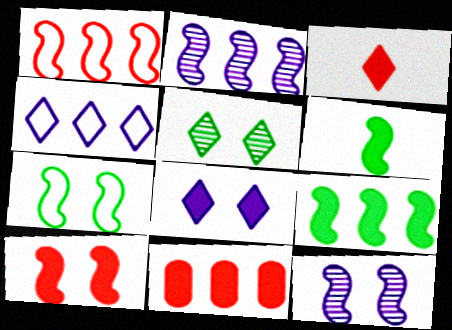[[1, 2, 9], 
[1, 6, 12], 
[3, 4, 5], 
[3, 10, 11], 
[6, 8, 11], 
[7, 10, 12]]